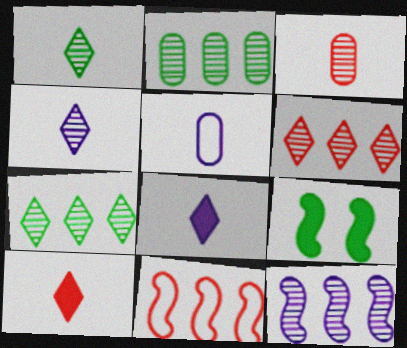[[2, 6, 12], 
[5, 6, 9]]